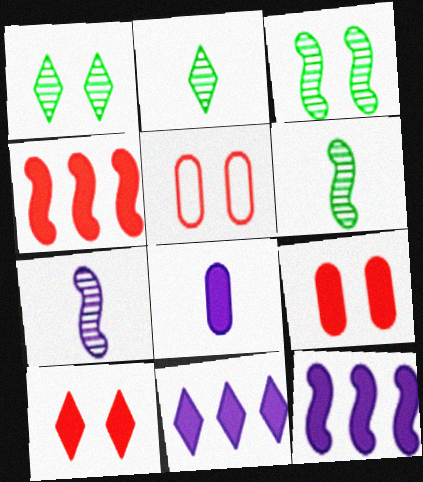[[2, 5, 12], 
[5, 6, 11]]